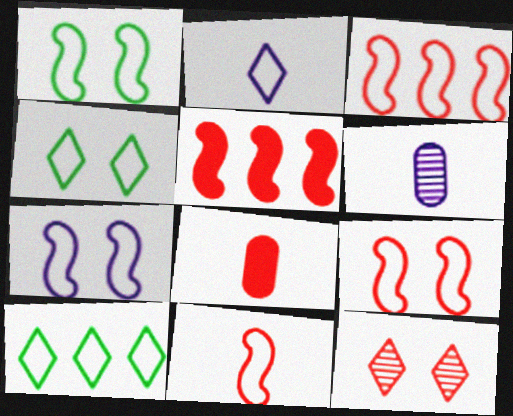[[1, 7, 9], 
[3, 8, 12], 
[3, 9, 11], 
[4, 5, 6]]